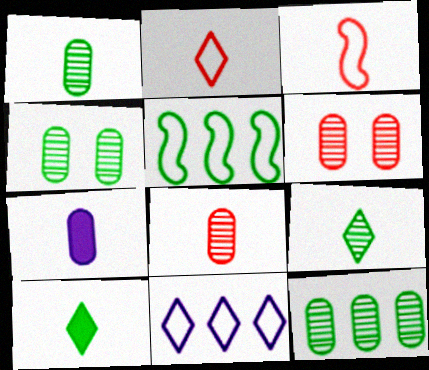[[1, 4, 12], 
[3, 7, 9], 
[4, 5, 10]]